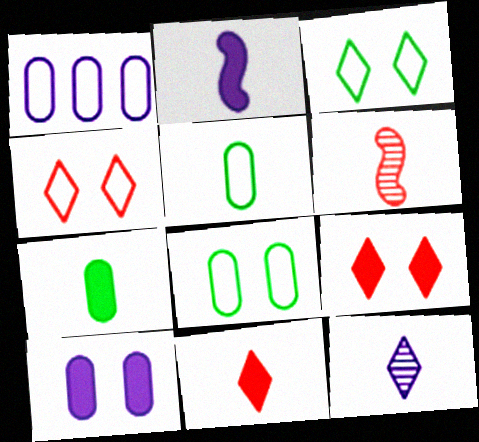[[2, 7, 11]]